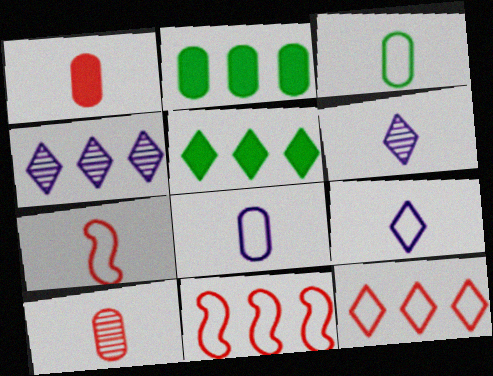[[2, 4, 11], 
[3, 7, 9], 
[4, 5, 12]]